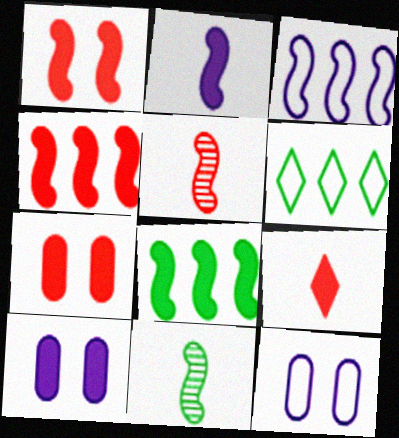[[1, 2, 8], 
[1, 3, 11], 
[4, 7, 9], 
[5, 6, 10], 
[8, 9, 10]]